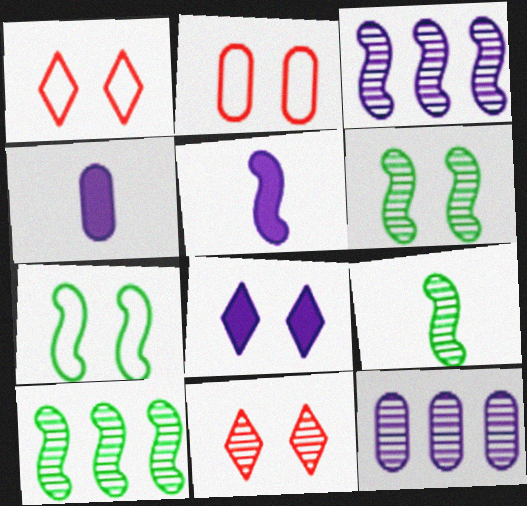[[1, 4, 10], 
[2, 6, 8], 
[6, 9, 10], 
[9, 11, 12]]